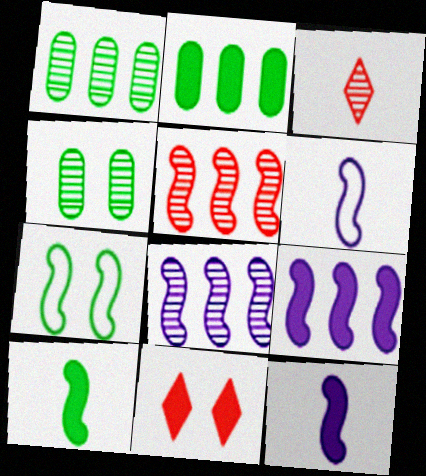[[1, 6, 11], 
[2, 11, 12], 
[3, 4, 8], 
[5, 7, 12]]